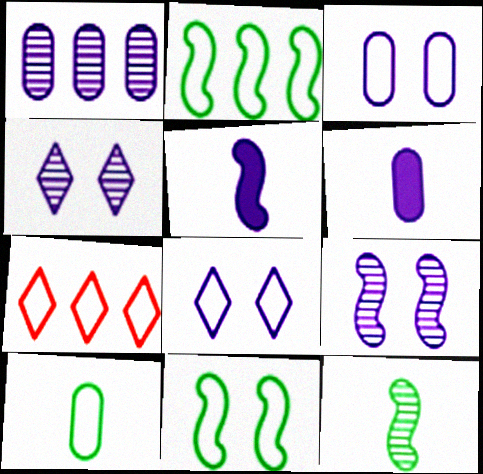[[1, 3, 6], 
[1, 5, 8]]